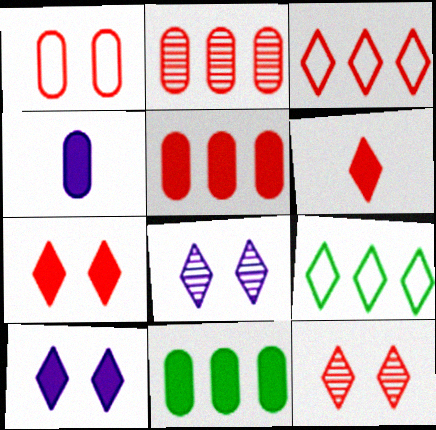[[3, 6, 12], 
[6, 8, 9]]